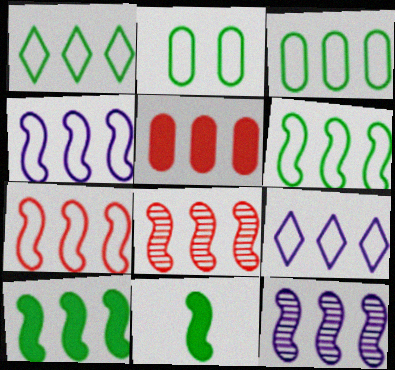[[1, 3, 6], 
[1, 5, 12], 
[3, 7, 9], 
[4, 6, 7], 
[4, 8, 10], 
[7, 10, 12]]